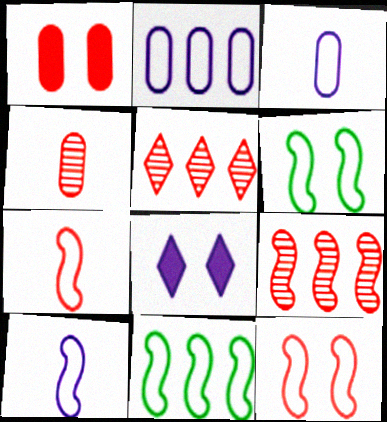[[1, 5, 7], 
[4, 8, 11], 
[10, 11, 12]]